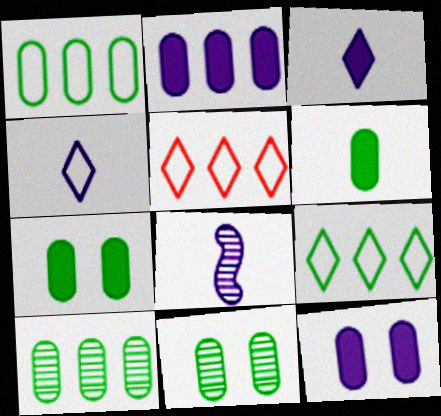[[1, 6, 11], 
[5, 7, 8]]